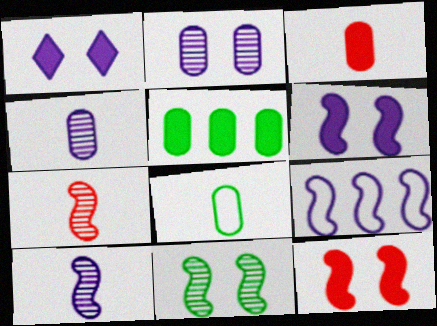[[1, 4, 9], 
[3, 4, 8], 
[6, 9, 10]]